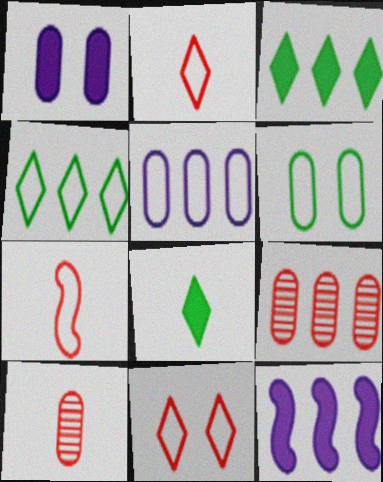[[4, 9, 12]]